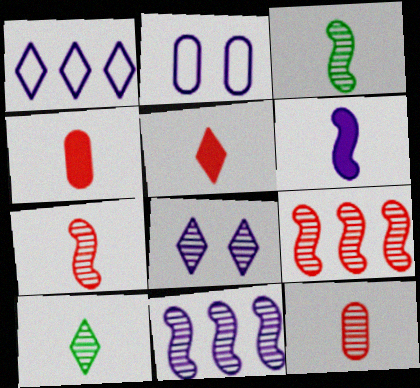[]